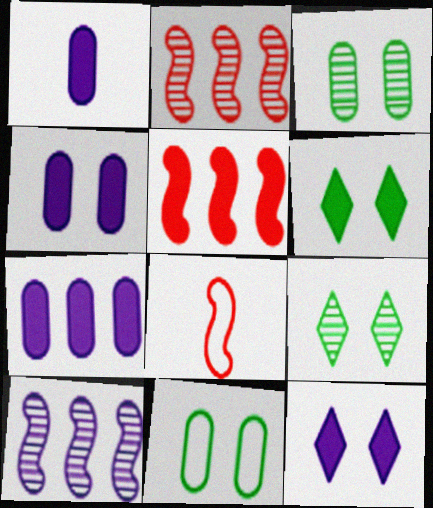[[1, 4, 7], 
[1, 5, 6], 
[7, 8, 9]]